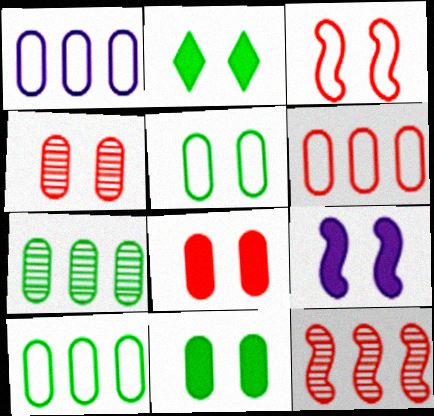[[1, 6, 10], 
[2, 8, 9]]